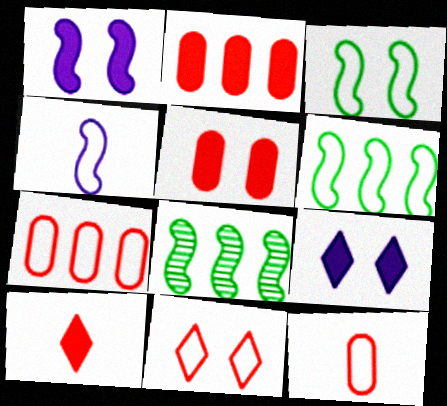[[8, 9, 12]]